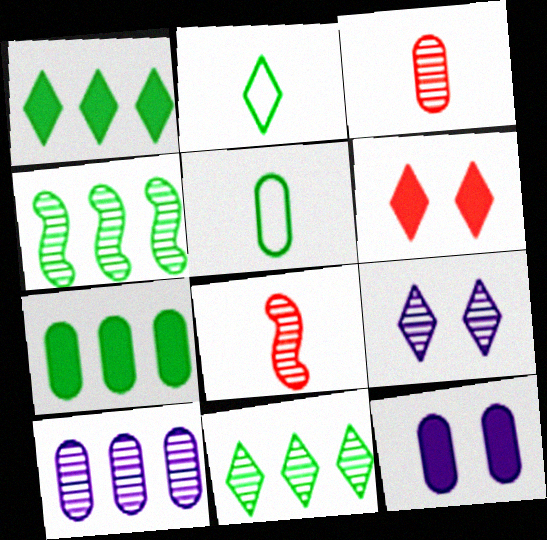[[3, 4, 9]]